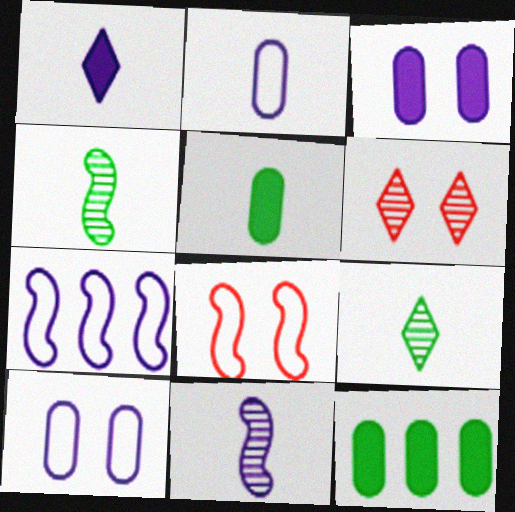[[1, 2, 11], 
[5, 6, 7]]